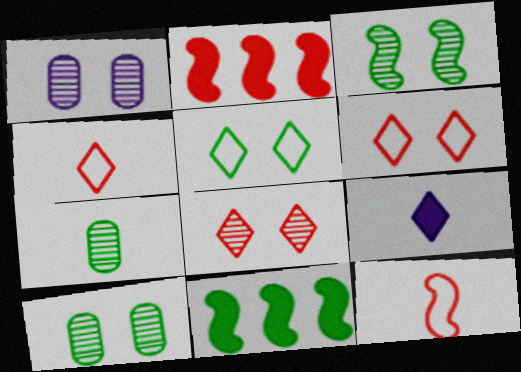[[1, 3, 8], 
[1, 4, 11], 
[5, 7, 11], 
[7, 9, 12]]